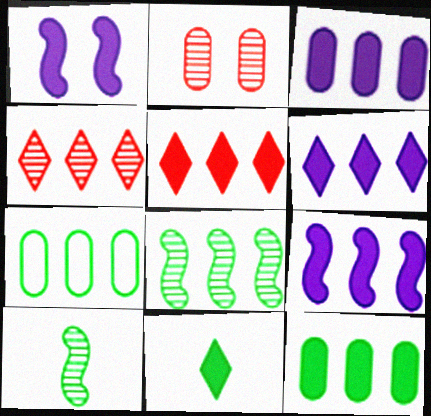[[3, 6, 9], 
[4, 7, 9], 
[5, 9, 12]]